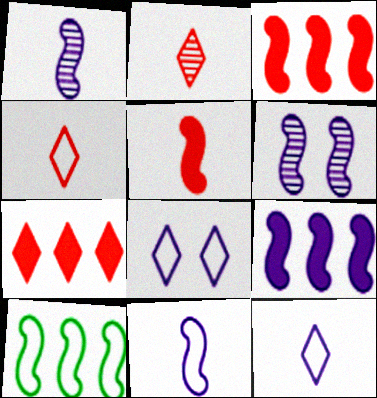[[5, 6, 10], 
[6, 9, 11]]